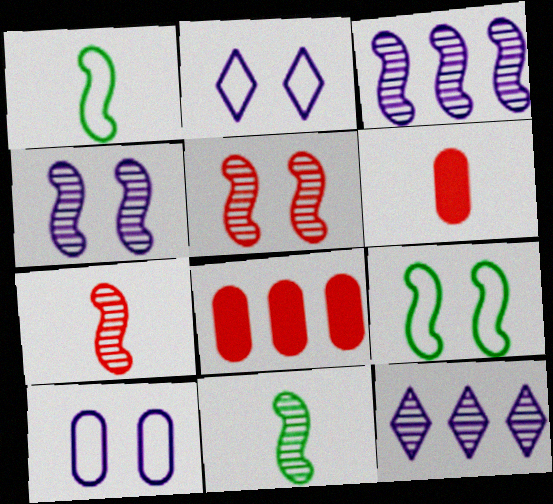[[2, 8, 11], 
[3, 5, 11], 
[6, 9, 12]]